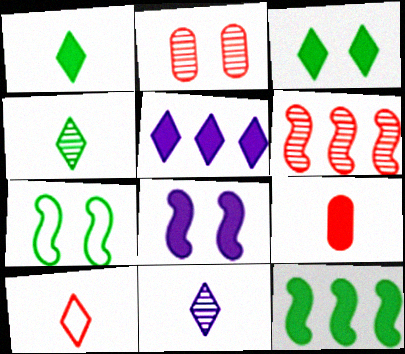[[1, 10, 11]]